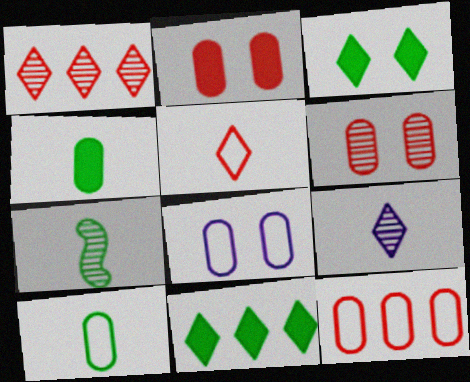[[8, 10, 12]]